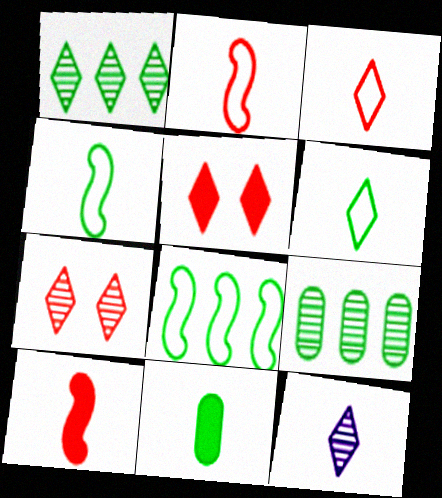[[1, 7, 12], 
[2, 11, 12]]